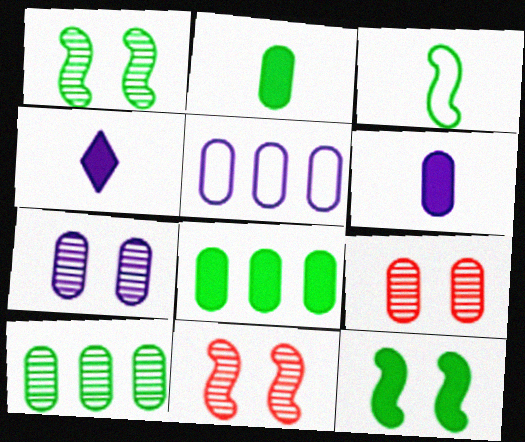[[2, 5, 9], 
[5, 6, 7]]